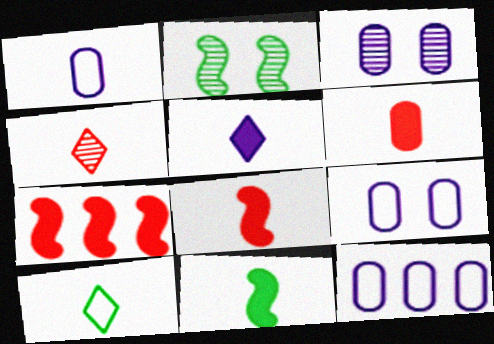[[1, 4, 11], 
[1, 9, 12], 
[3, 7, 10], 
[4, 5, 10], 
[5, 6, 11]]